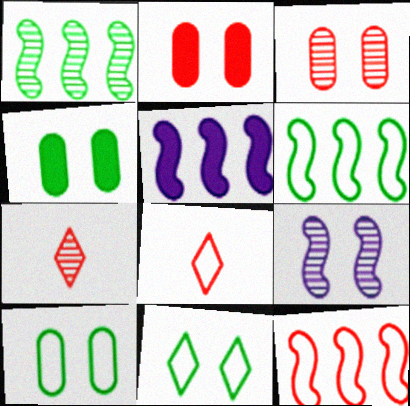[[1, 5, 12], 
[2, 7, 12], 
[2, 9, 11], 
[5, 7, 10]]